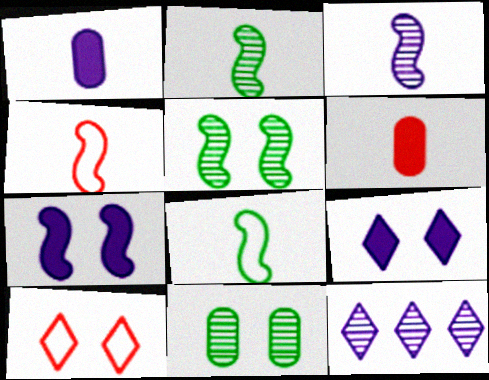[[7, 10, 11]]